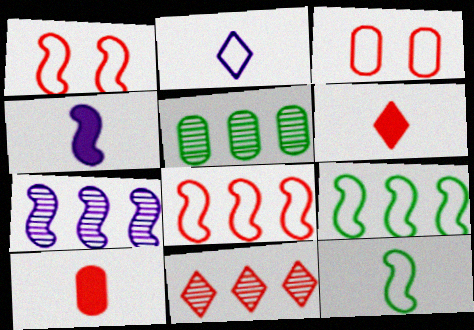[[1, 10, 11], 
[2, 3, 9], 
[5, 7, 11]]